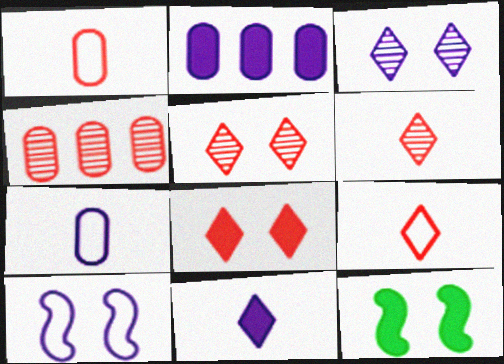[]